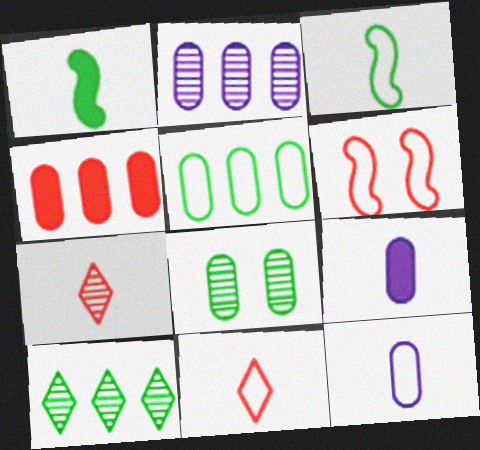[[1, 7, 12], 
[2, 4, 5], 
[3, 7, 9], 
[3, 11, 12], 
[4, 6, 7], 
[4, 8, 12], 
[6, 9, 10]]